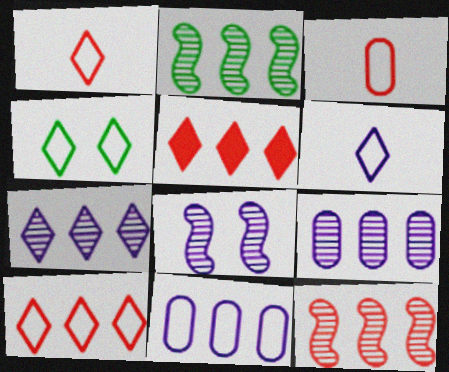[[2, 5, 11], 
[4, 6, 10]]